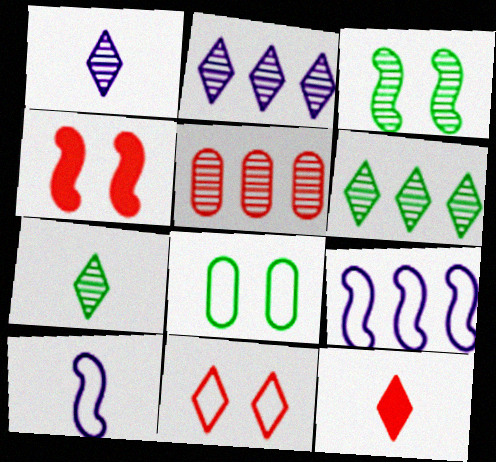[[1, 3, 5]]